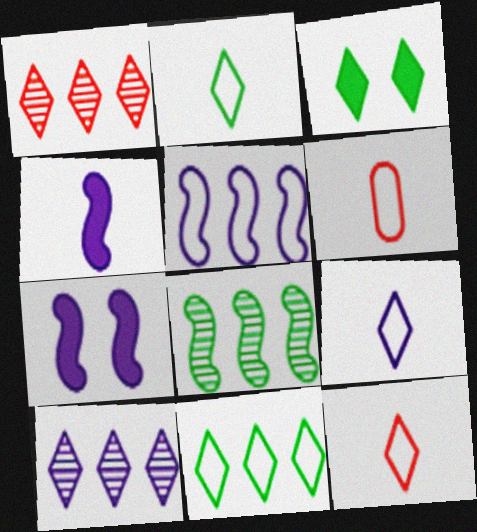[[1, 3, 9], 
[2, 9, 12], 
[3, 10, 12]]